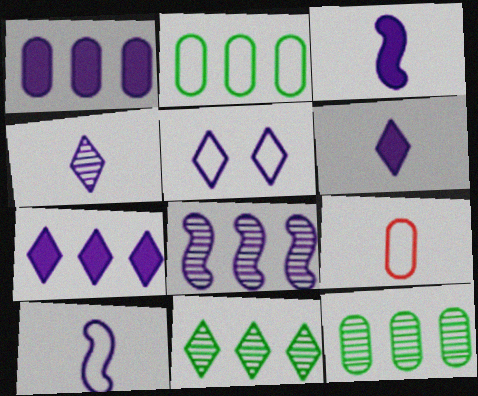[[4, 5, 7]]